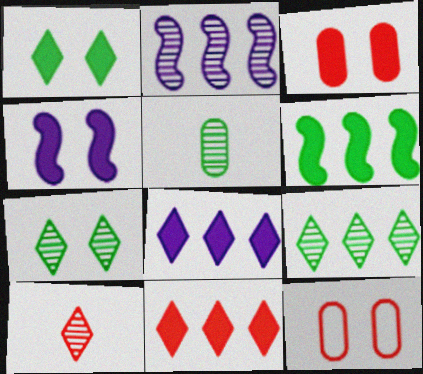[[1, 3, 4], 
[4, 7, 12]]